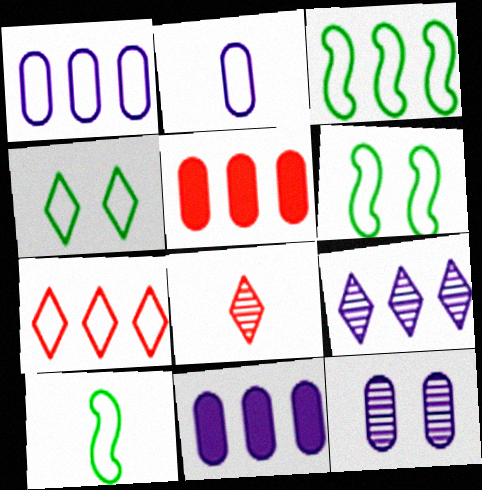[[1, 3, 7], 
[2, 6, 7], 
[2, 11, 12], 
[3, 5, 9], 
[3, 6, 10], 
[6, 8, 11]]